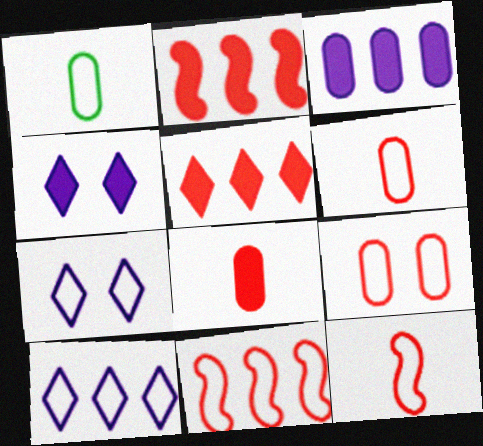[[1, 7, 11]]